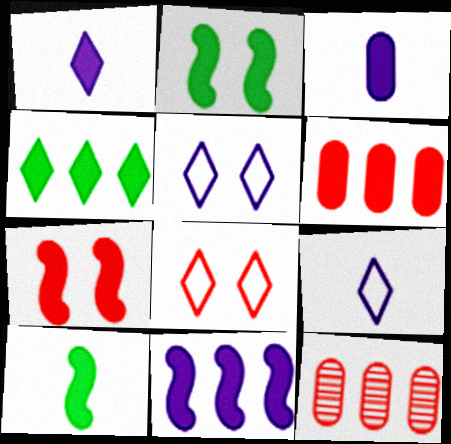[[1, 2, 6], 
[2, 9, 12], 
[3, 4, 7], 
[4, 6, 11], 
[5, 10, 12], 
[7, 10, 11]]